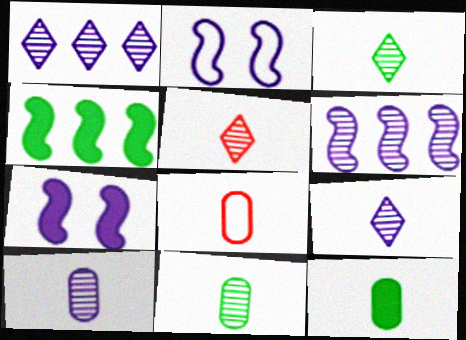[[3, 5, 9], 
[8, 10, 12]]